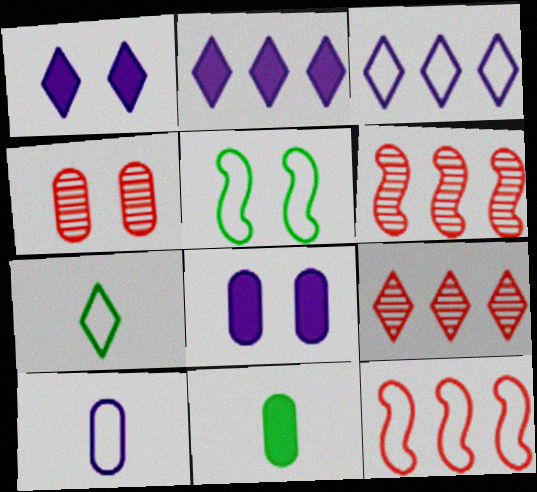[[1, 4, 5], 
[1, 7, 9], 
[6, 7, 8]]